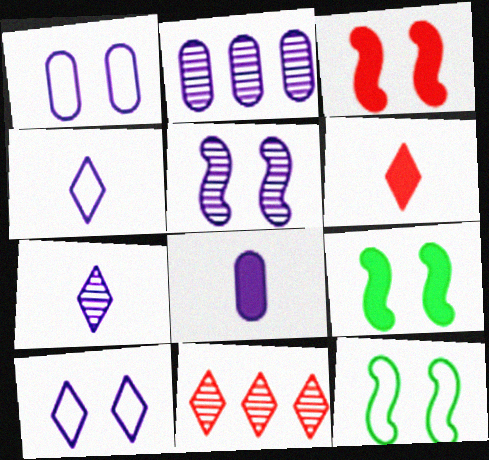[[1, 2, 8], 
[2, 5, 7], 
[2, 6, 12], 
[3, 5, 12], 
[8, 11, 12]]